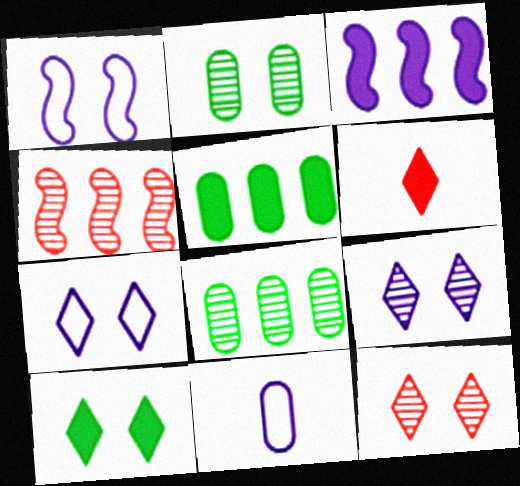[[1, 6, 8], 
[3, 9, 11], 
[4, 10, 11], 
[7, 10, 12]]